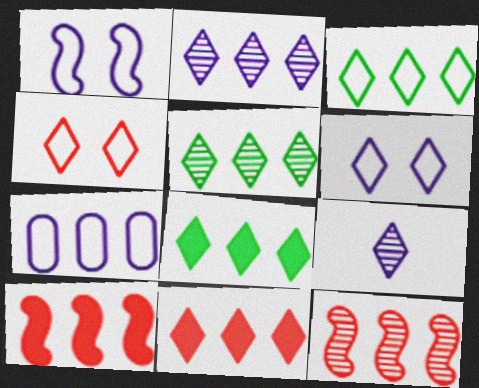[[2, 3, 11], 
[3, 5, 8], 
[4, 8, 9], 
[5, 7, 10], 
[7, 8, 12]]